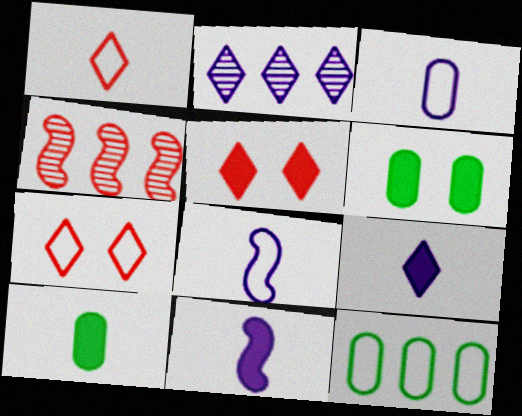[[7, 8, 12]]